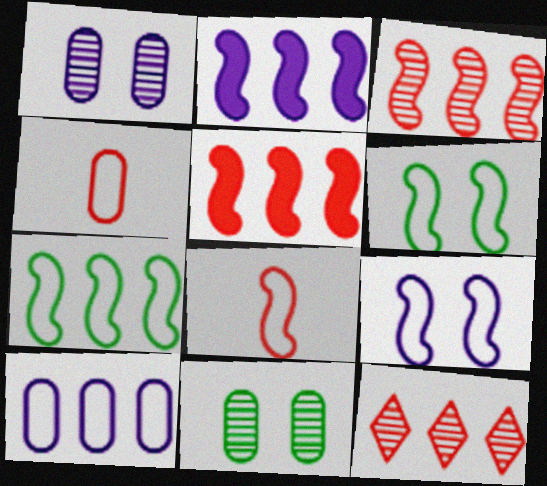[[2, 3, 7], 
[7, 8, 9]]